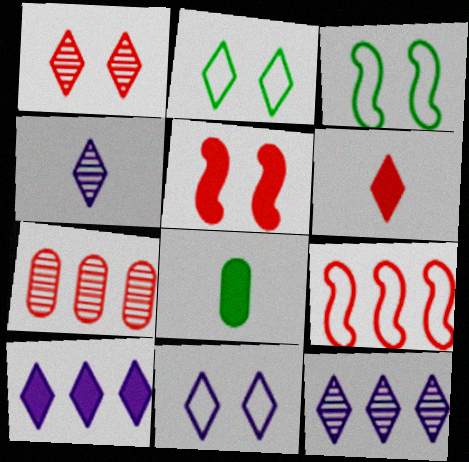[[2, 6, 12], 
[4, 10, 11], 
[5, 8, 10]]